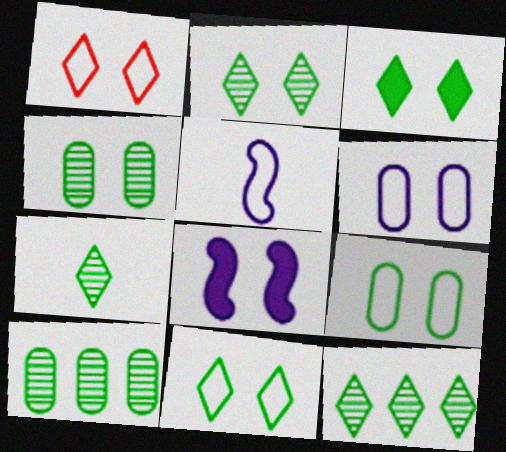[[1, 4, 8], 
[2, 3, 11], 
[2, 7, 12]]